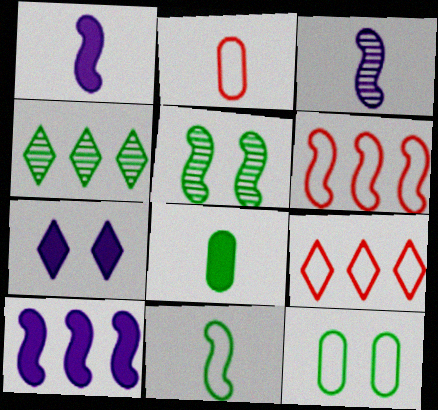[[1, 5, 6]]